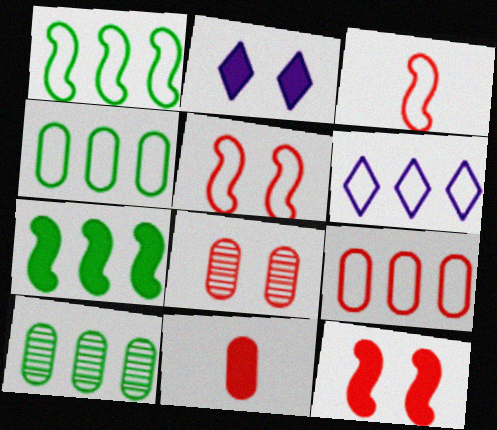[[1, 6, 9], 
[2, 3, 10], 
[2, 7, 11], 
[8, 9, 11]]